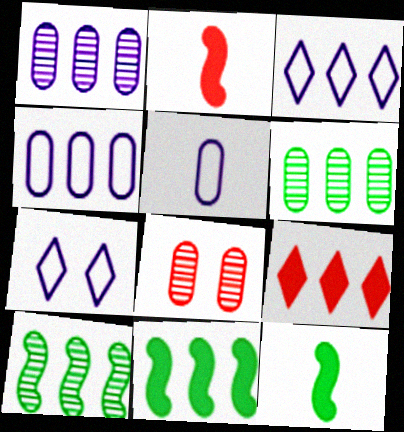[[2, 6, 7], 
[3, 8, 12], 
[4, 9, 10]]